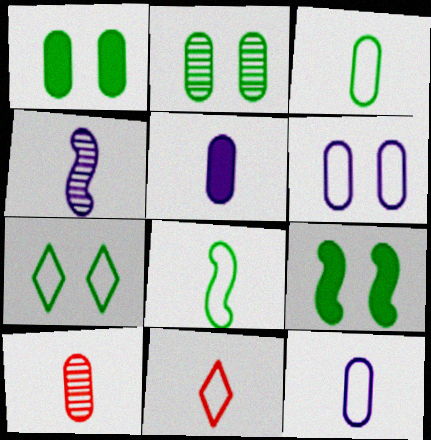[[2, 7, 9], 
[3, 5, 10], 
[8, 11, 12]]